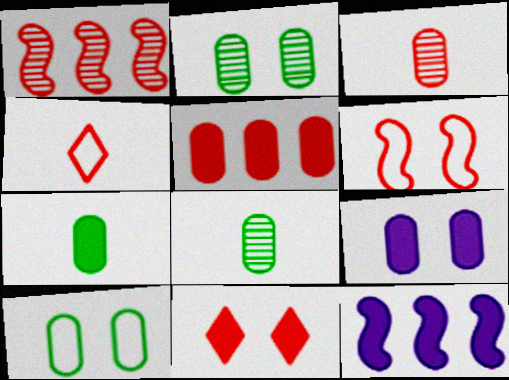[[2, 4, 12], 
[5, 7, 9], 
[7, 11, 12]]